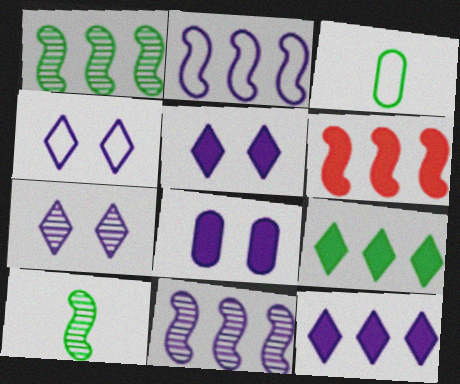[[1, 2, 6], 
[3, 6, 7], 
[4, 5, 7]]